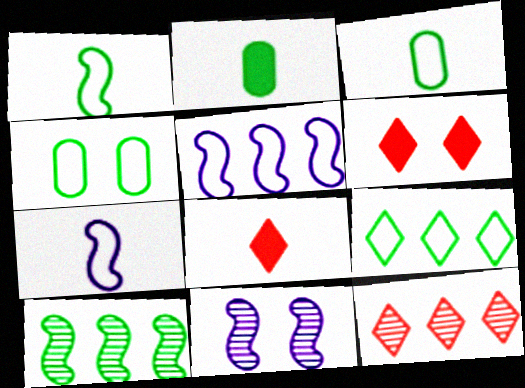[[1, 4, 9], 
[4, 6, 11]]